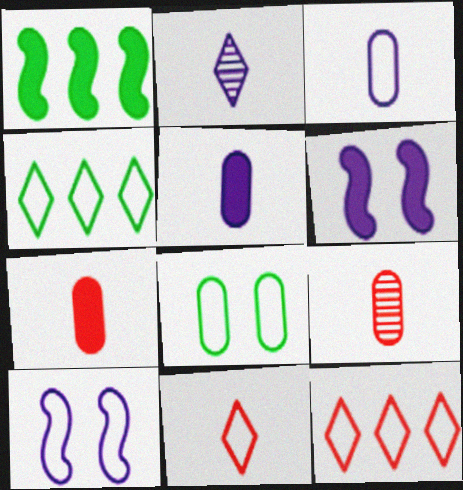[[4, 6, 9]]